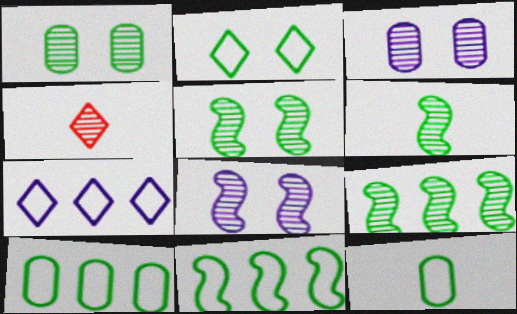[[2, 11, 12], 
[3, 4, 9], 
[5, 6, 9]]